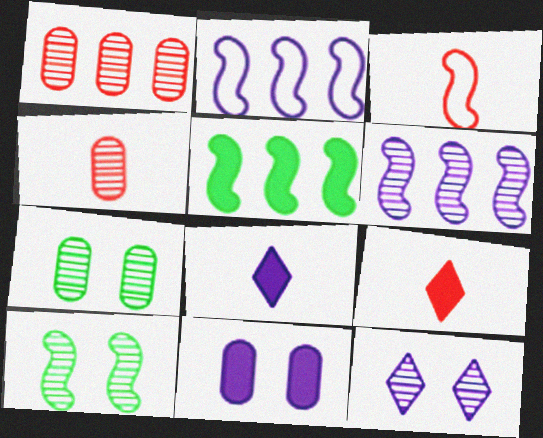[[2, 7, 9], 
[3, 4, 9], 
[5, 9, 11]]